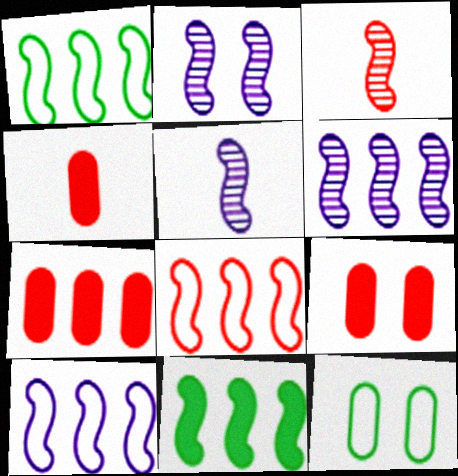[[1, 8, 10], 
[2, 5, 6], 
[4, 7, 9], 
[6, 8, 11]]